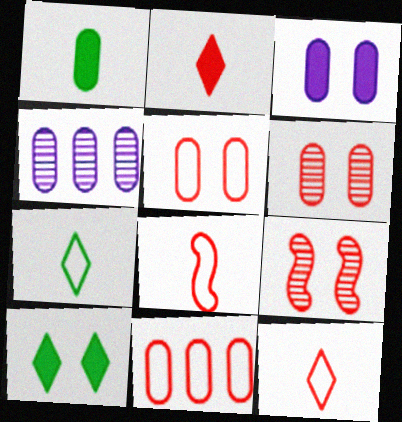[[1, 4, 5], 
[2, 9, 11], 
[4, 8, 10]]